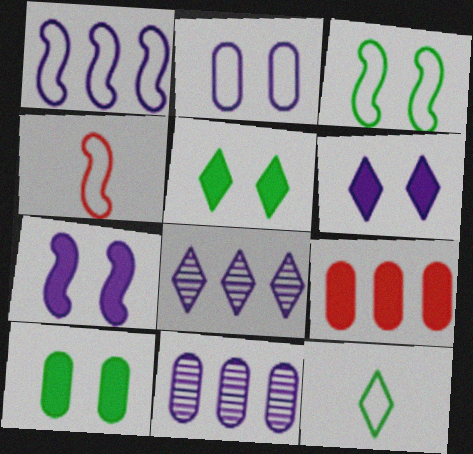[[1, 3, 4], 
[4, 5, 11], 
[4, 8, 10]]